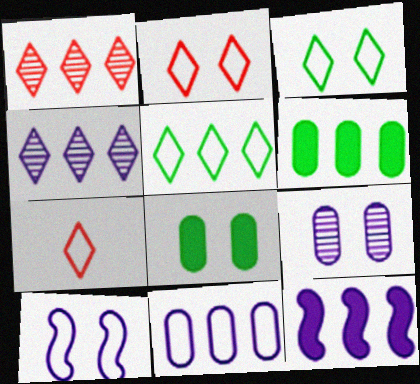[[4, 11, 12]]